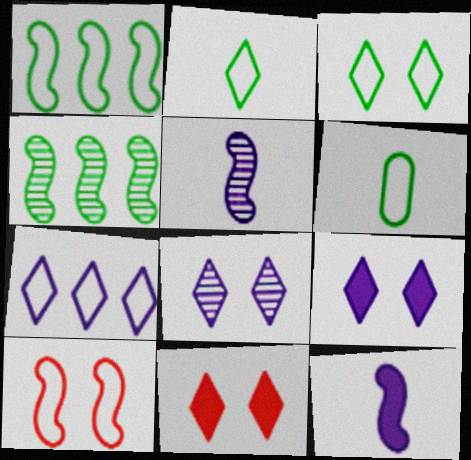[[1, 3, 6], 
[3, 8, 11], 
[4, 10, 12], 
[6, 7, 10]]